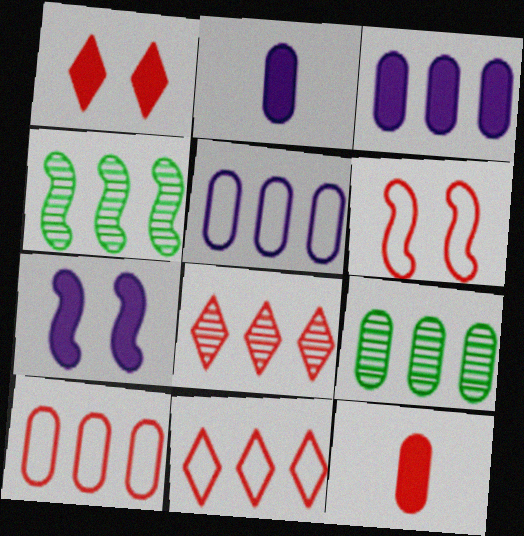[[3, 4, 11], 
[3, 9, 10], 
[6, 8, 12]]